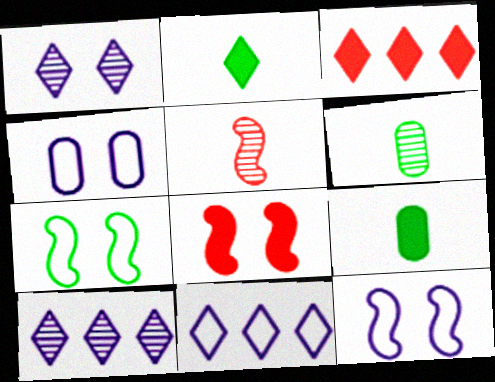[[3, 6, 12], 
[6, 8, 11]]